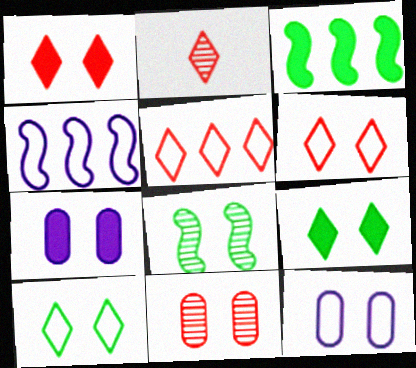[[1, 2, 5], 
[1, 8, 12], 
[2, 3, 12], 
[6, 7, 8]]